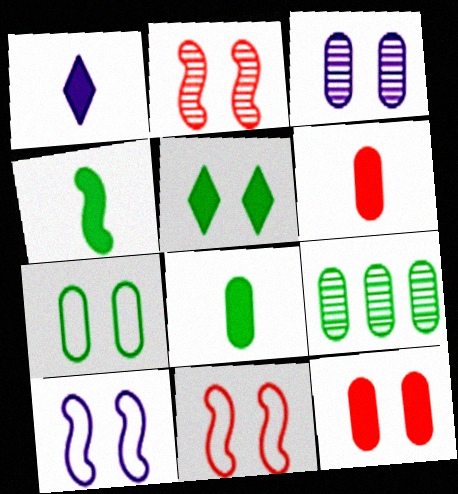[[1, 4, 6], 
[1, 9, 11], 
[3, 5, 11], 
[3, 7, 12], 
[7, 8, 9]]